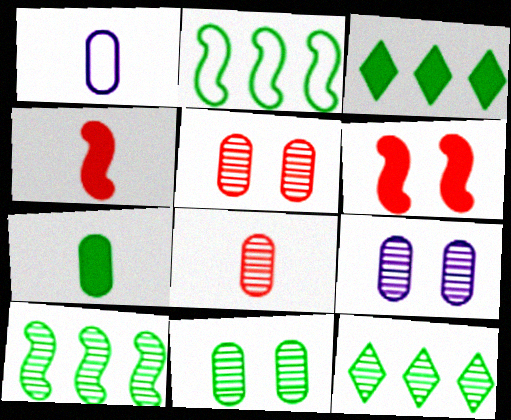[[1, 6, 12], 
[1, 7, 8], 
[5, 9, 11]]